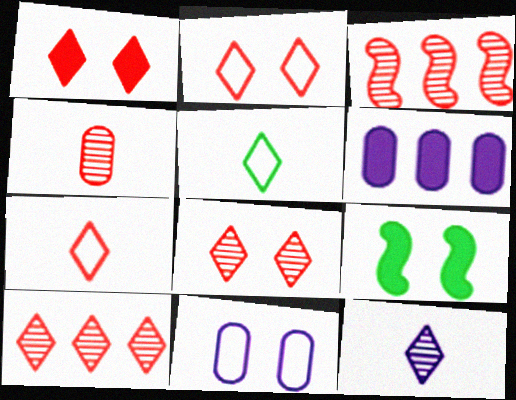[[1, 2, 8], 
[1, 7, 10], 
[3, 4, 8], 
[8, 9, 11]]